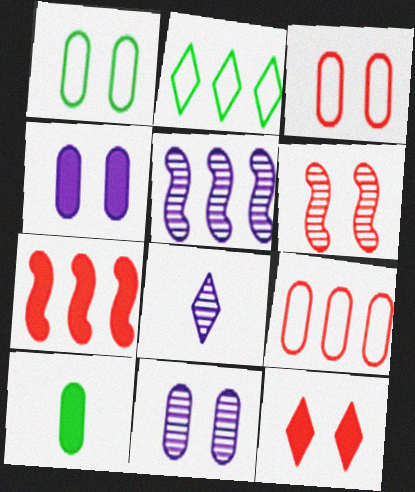[[1, 7, 8], 
[2, 8, 12], 
[3, 6, 12], 
[5, 8, 11], 
[9, 10, 11]]